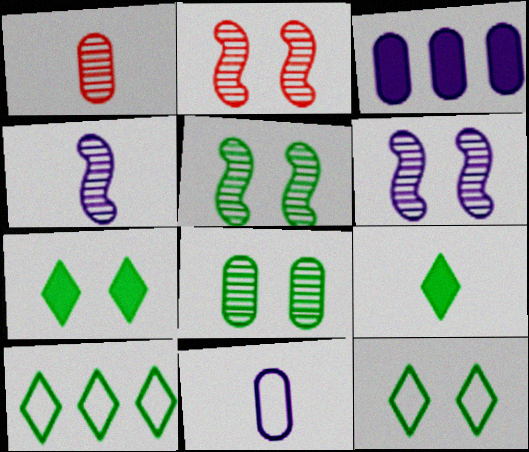[[2, 5, 6]]